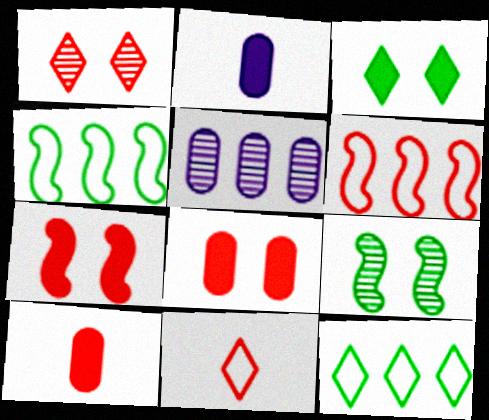[[1, 2, 4], 
[1, 6, 10]]